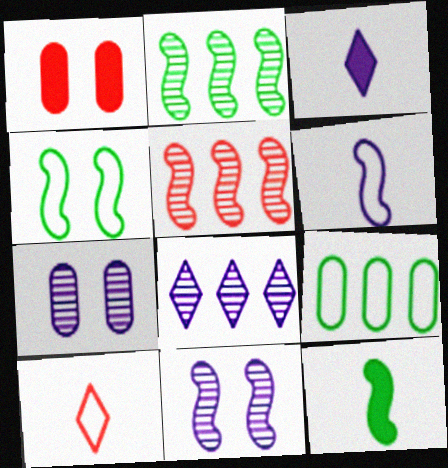[[1, 5, 10], 
[2, 4, 12]]